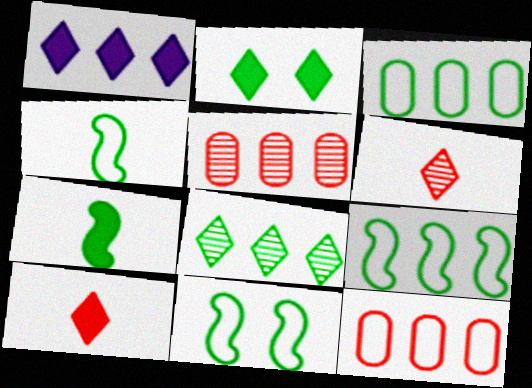[[1, 2, 10], 
[1, 5, 9], 
[4, 9, 11]]